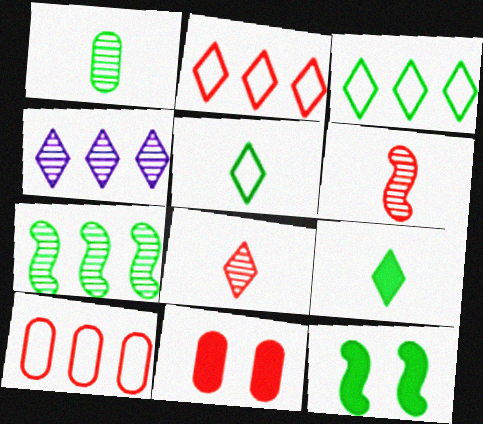[[1, 3, 12], 
[2, 6, 11]]